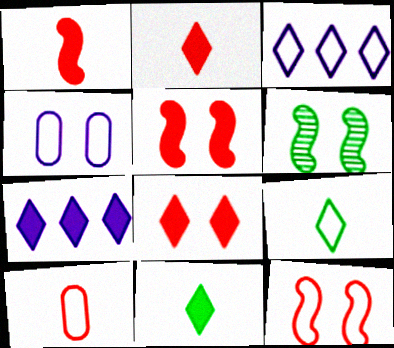[[4, 6, 8], 
[6, 7, 10], 
[7, 8, 11]]